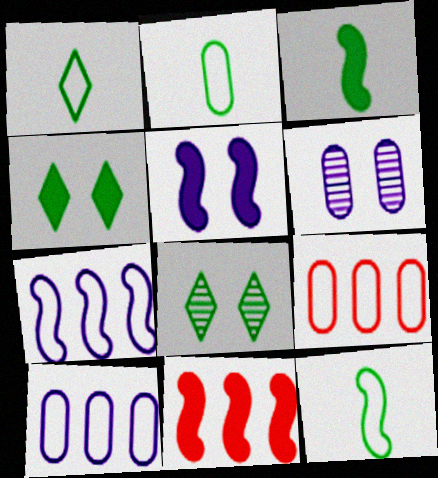[[1, 2, 12], 
[1, 6, 11], 
[3, 5, 11]]